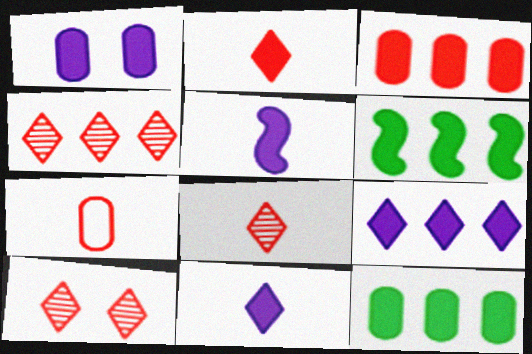[[1, 2, 6], 
[1, 5, 9], 
[3, 6, 9], 
[4, 8, 10]]